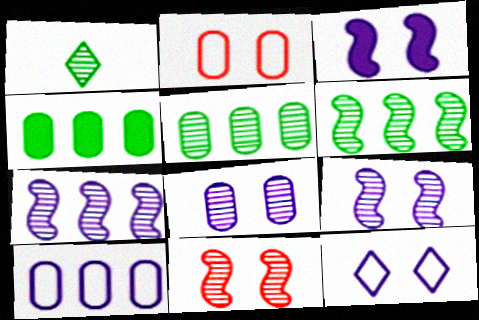[[3, 8, 12]]